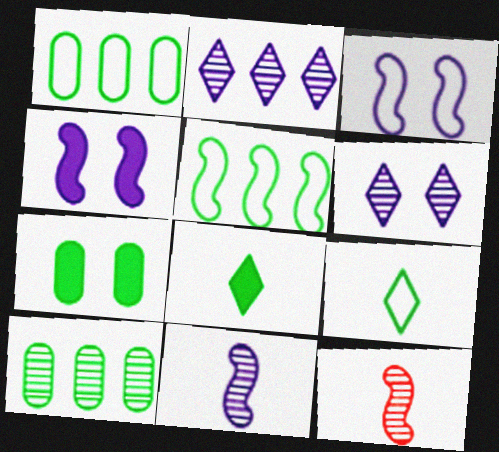[[4, 5, 12], 
[6, 10, 12]]